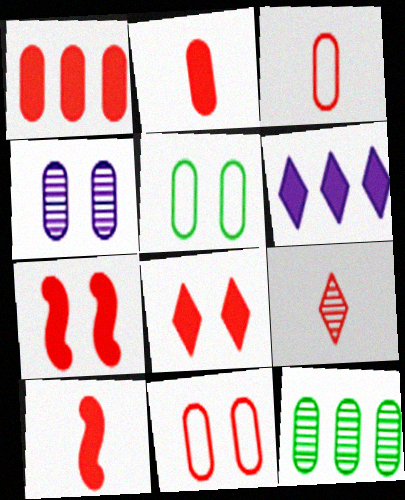[[1, 8, 10], 
[3, 9, 10]]